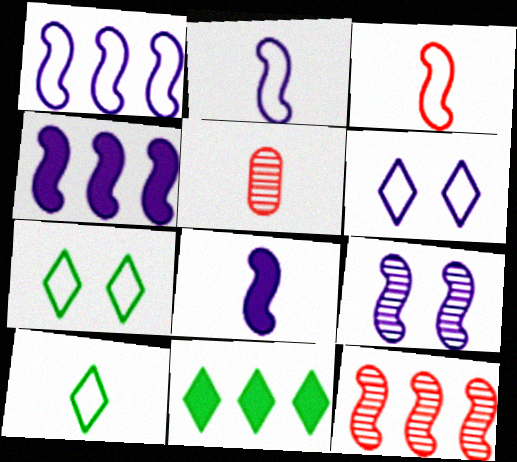[[1, 8, 9], 
[2, 4, 9], 
[4, 5, 7], 
[5, 8, 10]]